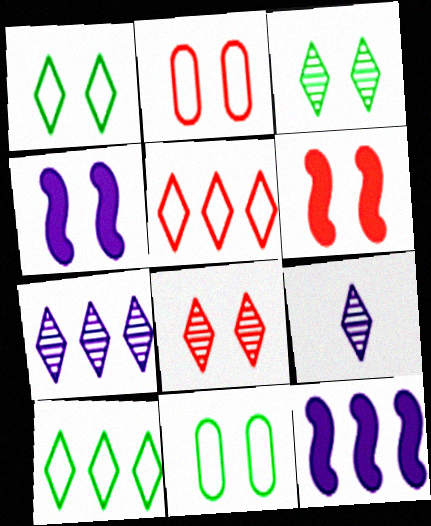[[2, 3, 4], 
[2, 6, 8], 
[4, 8, 11]]